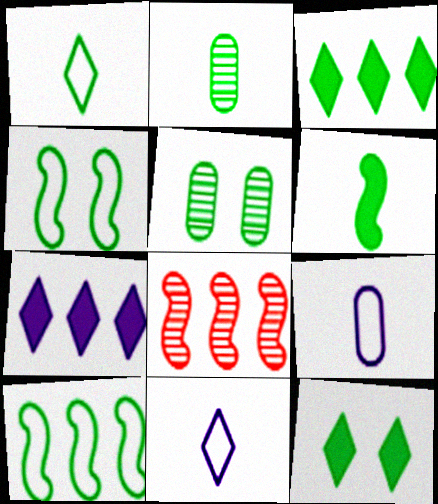[[1, 2, 6], 
[2, 3, 4], 
[2, 10, 12], 
[4, 5, 12], 
[8, 9, 12]]